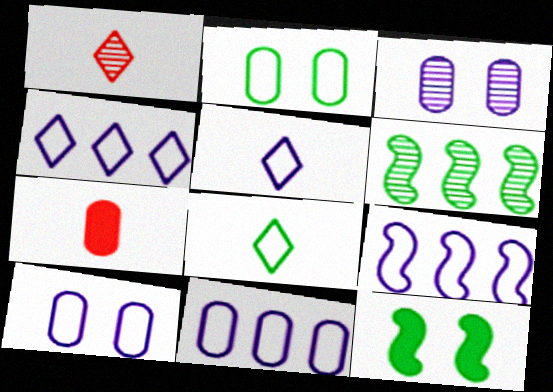[[1, 3, 6], 
[1, 11, 12], 
[4, 9, 11], 
[5, 9, 10]]